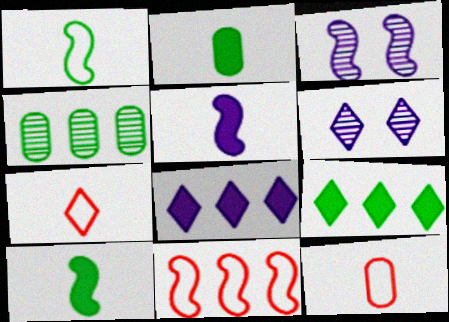[[2, 6, 11], 
[3, 9, 12], 
[3, 10, 11], 
[4, 8, 11], 
[6, 7, 9]]